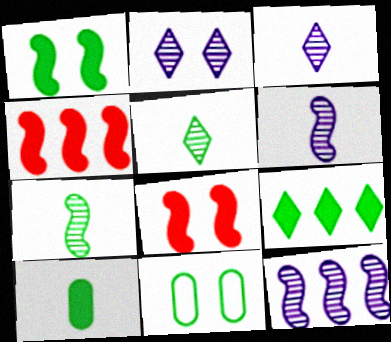[[1, 9, 10], 
[2, 8, 11], 
[3, 4, 11], 
[7, 9, 11]]